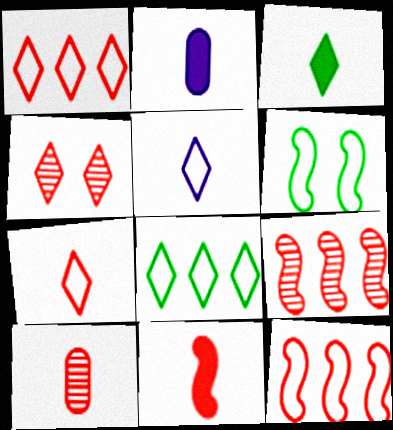[[2, 3, 11], 
[4, 9, 10], 
[7, 10, 11]]